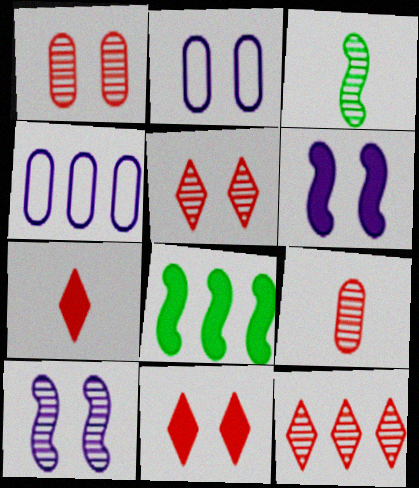[[3, 4, 11], 
[4, 8, 12]]